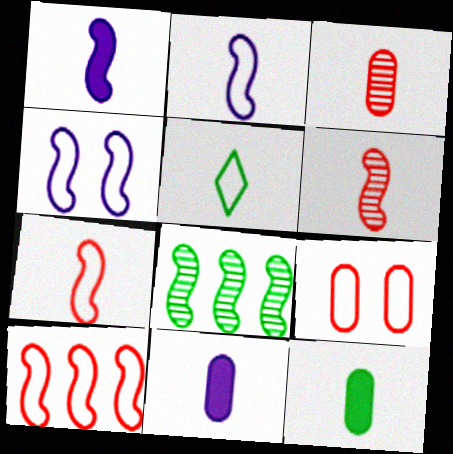[[1, 3, 5], 
[5, 6, 11]]